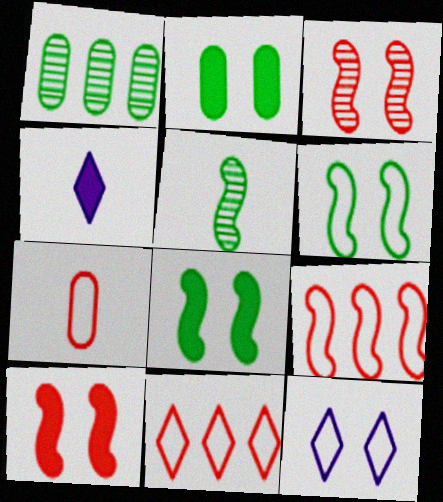[[2, 3, 12], 
[4, 5, 7]]